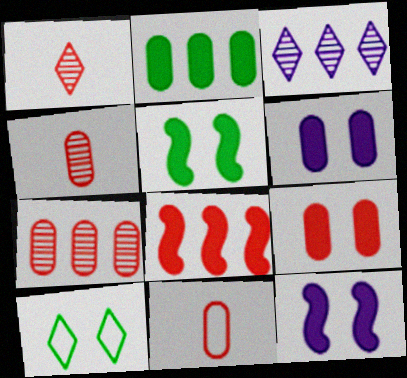[[3, 5, 11], 
[7, 9, 11]]